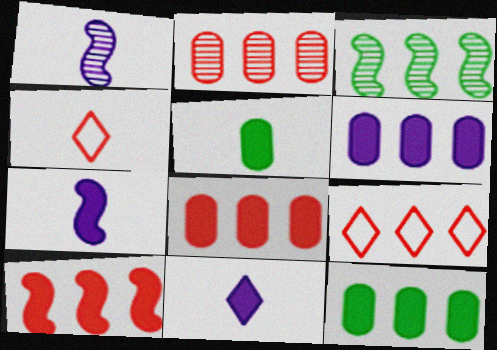[[1, 4, 5], 
[2, 9, 10], 
[3, 6, 9], 
[6, 8, 12]]